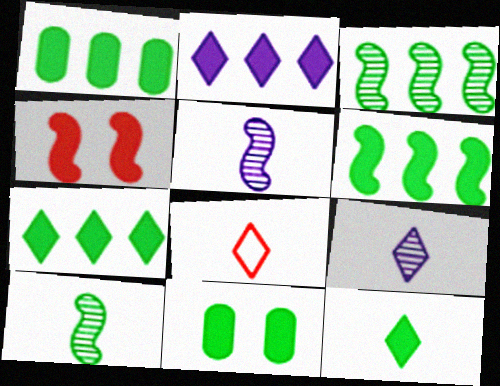[[1, 6, 7], 
[6, 11, 12], 
[8, 9, 12]]